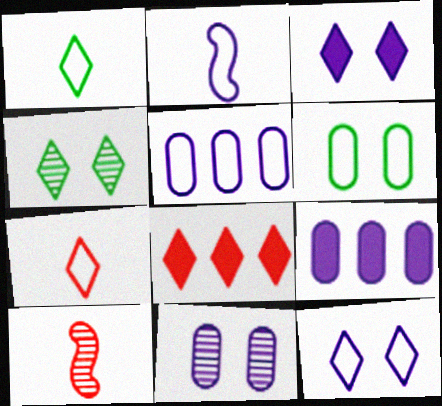[[2, 5, 12]]